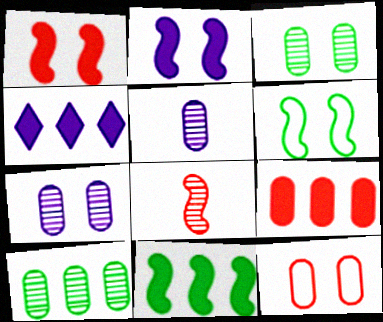[[4, 9, 11]]